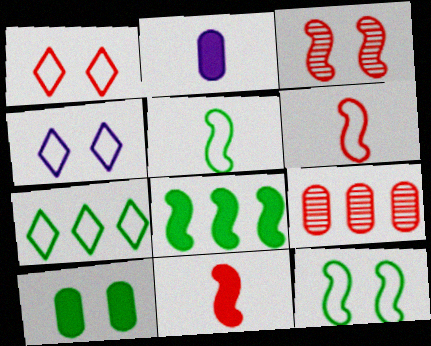[[1, 9, 11], 
[2, 3, 7], 
[3, 4, 10]]